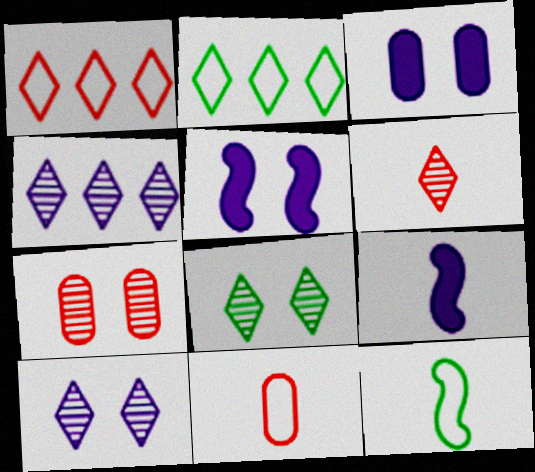[[2, 7, 9], 
[4, 6, 8]]